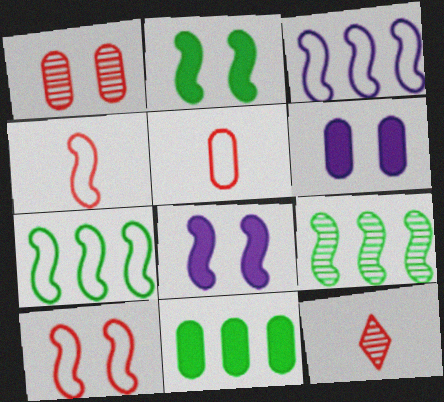[[4, 8, 9], 
[6, 7, 12]]